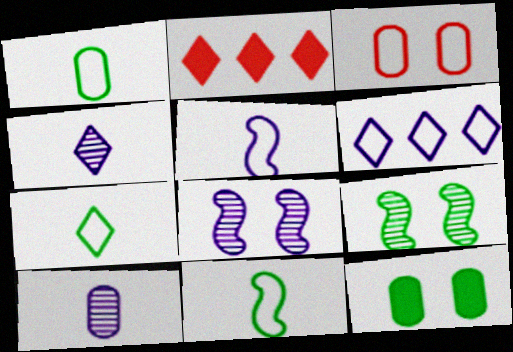[[1, 2, 8], 
[1, 7, 11], 
[3, 6, 11]]